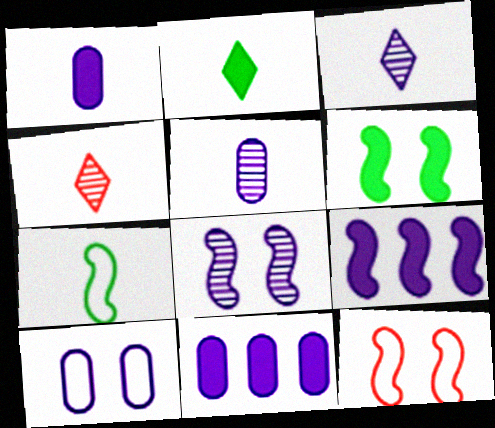[[1, 4, 7], 
[3, 9, 10], 
[5, 10, 11], 
[6, 8, 12]]